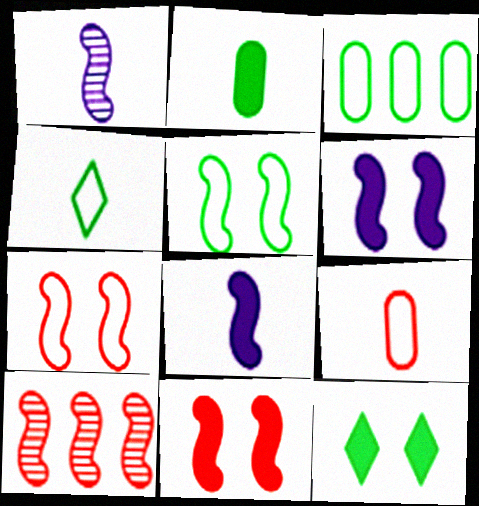[[3, 4, 5], 
[5, 8, 10]]